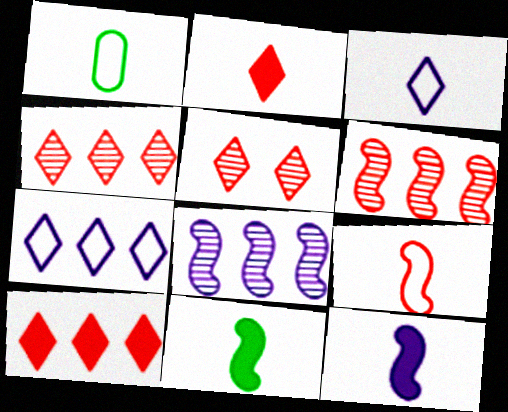[[1, 3, 9]]